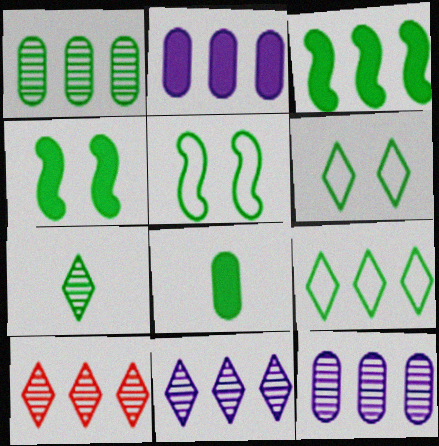[[1, 3, 9]]